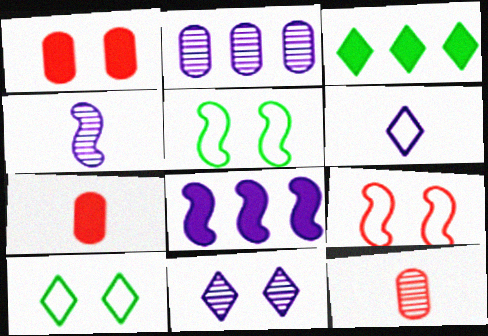[[1, 5, 11], 
[2, 4, 11], 
[8, 10, 12]]